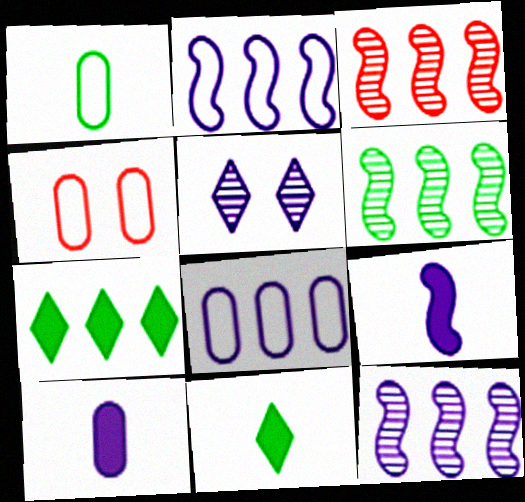[[1, 4, 8], 
[2, 5, 10], 
[3, 6, 12], 
[3, 7, 8], 
[4, 11, 12], 
[5, 8, 9]]